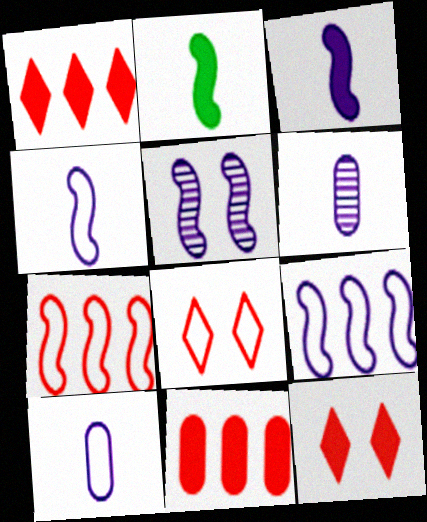[[2, 5, 7], 
[3, 5, 9]]